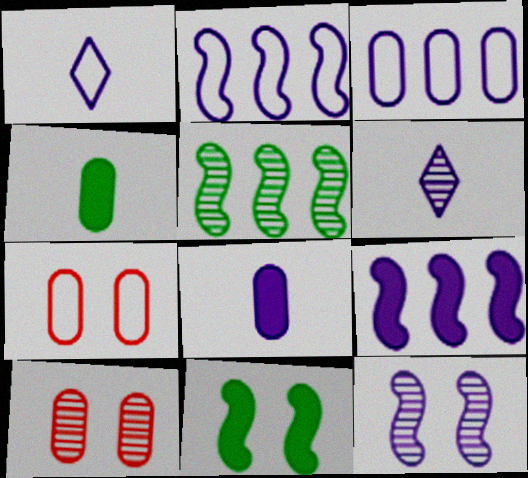[[3, 4, 10], 
[5, 6, 10]]